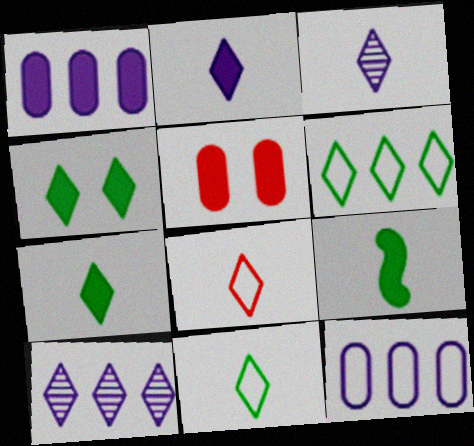[[3, 7, 8], 
[4, 8, 10]]